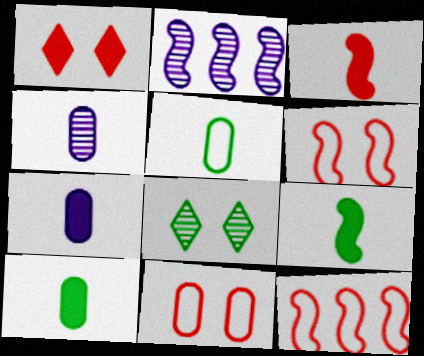[[1, 2, 5], 
[2, 6, 9], 
[7, 8, 12]]